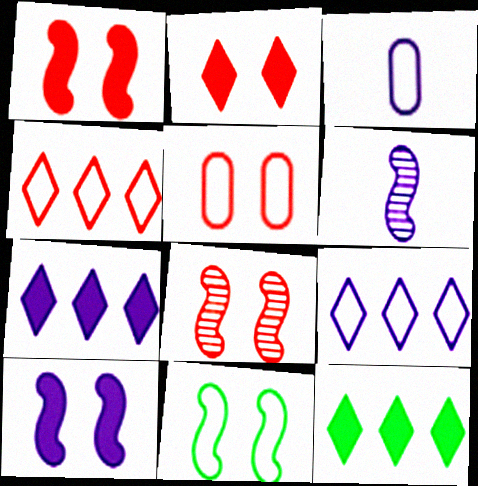[[2, 5, 8], 
[3, 4, 11], 
[3, 8, 12], 
[5, 6, 12], 
[8, 10, 11]]